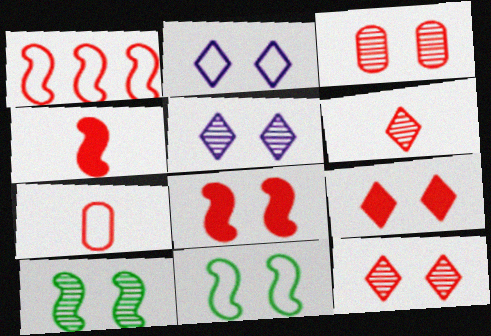[[3, 5, 10], 
[4, 6, 7]]